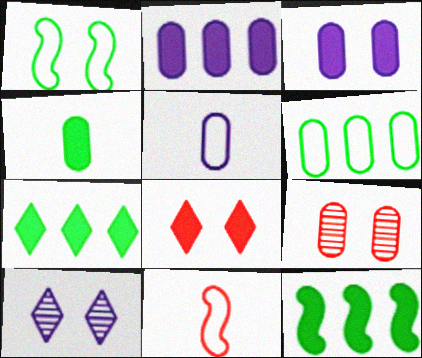[]